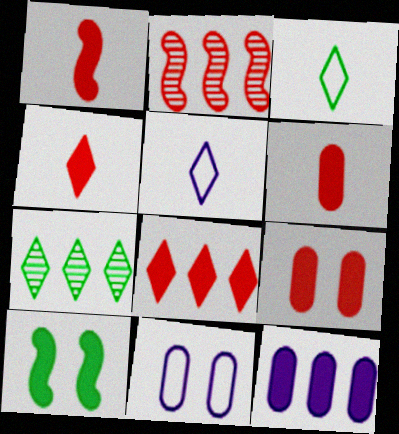[[1, 4, 6], 
[1, 7, 11], 
[1, 8, 9], 
[4, 10, 12]]